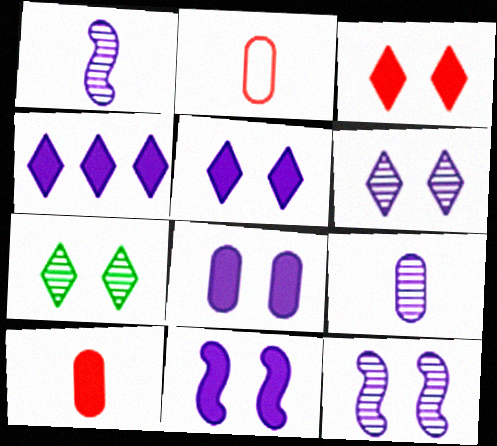[[5, 8, 11]]